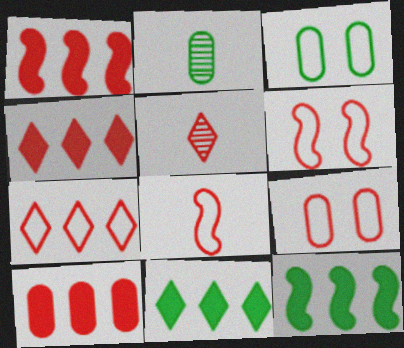[[1, 4, 10], 
[1, 5, 9], 
[5, 6, 10], 
[7, 8, 9]]